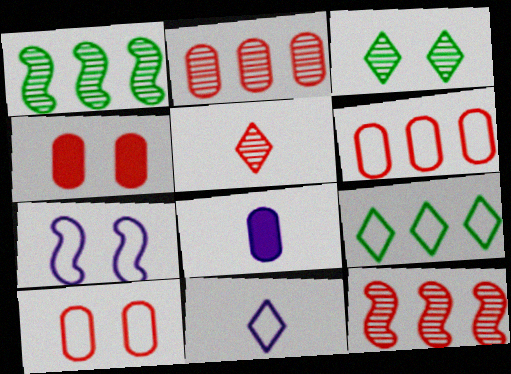[[1, 4, 11], 
[3, 4, 7]]